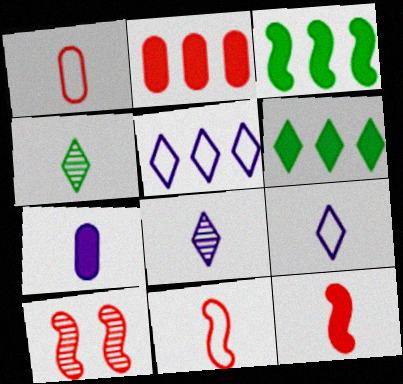[[4, 7, 11]]